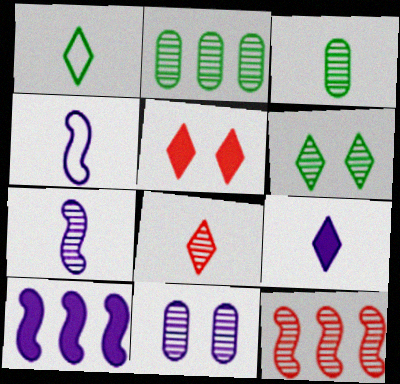[[1, 8, 9], 
[2, 4, 5], 
[3, 7, 8]]